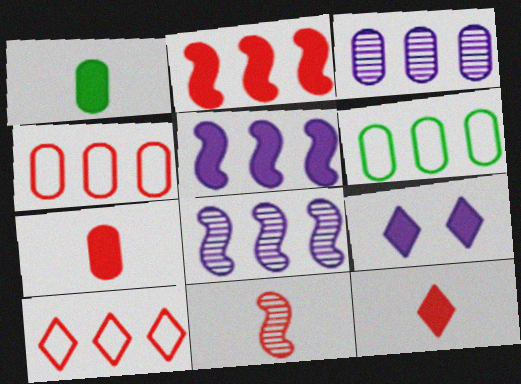[[1, 2, 9], 
[6, 9, 11]]